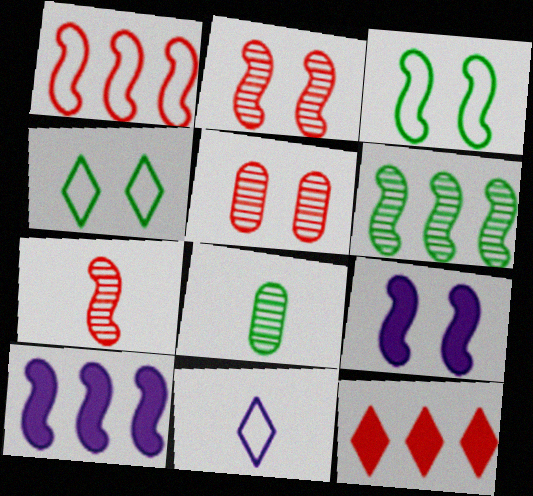[[1, 6, 10], 
[2, 3, 9], 
[3, 7, 10], 
[4, 5, 9]]